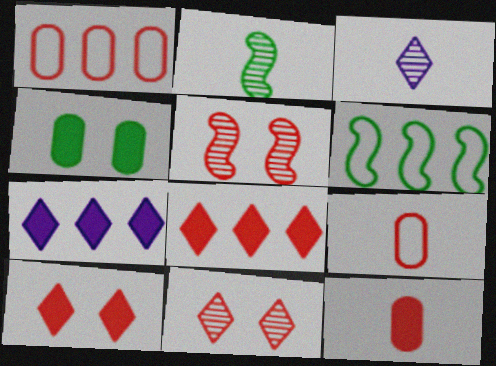[[5, 8, 9]]